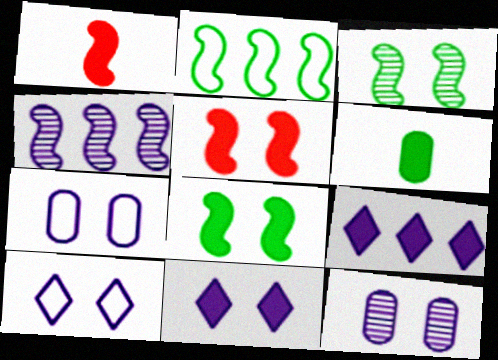[[5, 6, 9]]